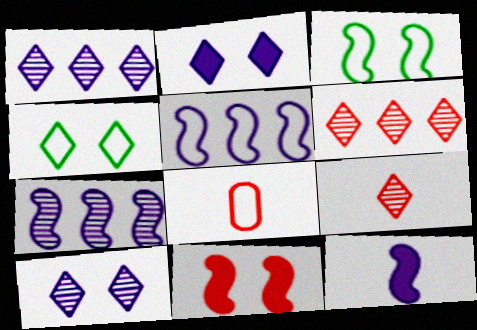[[4, 5, 8], 
[6, 8, 11]]